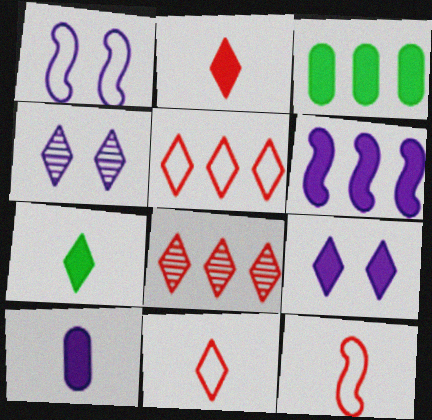[[3, 4, 12], 
[4, 5, 7], 
[6, 9, 10]]